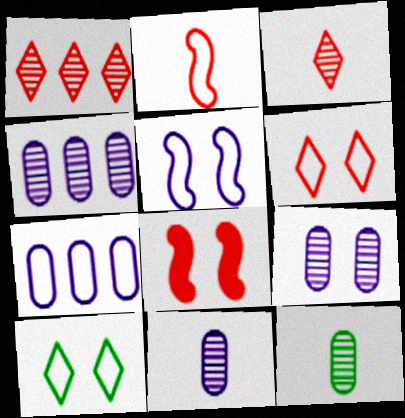[[2, 7, 10], 
[4, 9, 11], 
[8, 9, 10]]